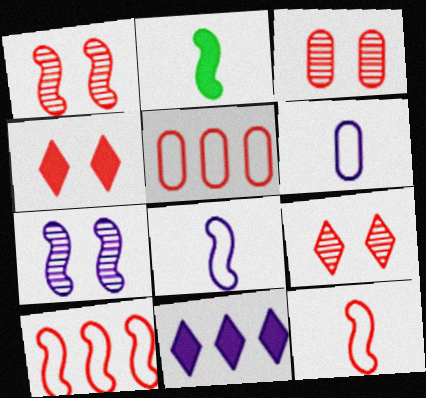[[1, 3, 9], 
[2, 7, 10], 
[6, 7, 11]]